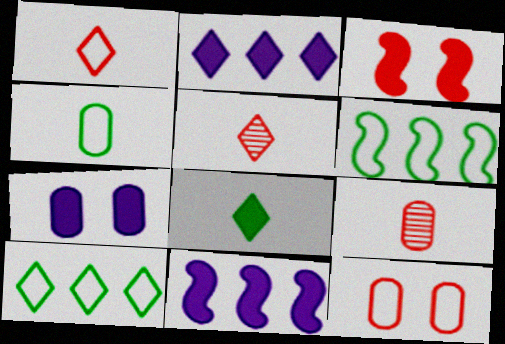[[5, 6, 7]]